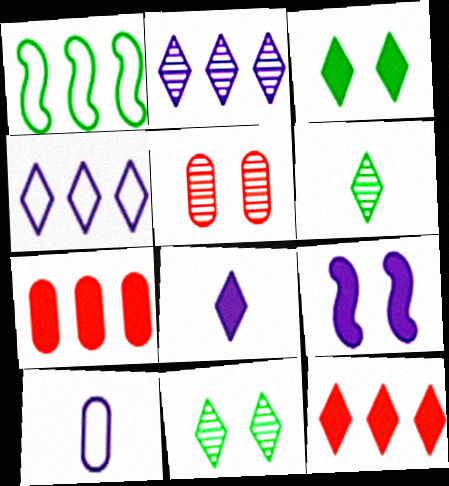[[1, 2, 7], 
[1, 5, 8], 
[2, 9, 10], 
[3, 8, 12]]